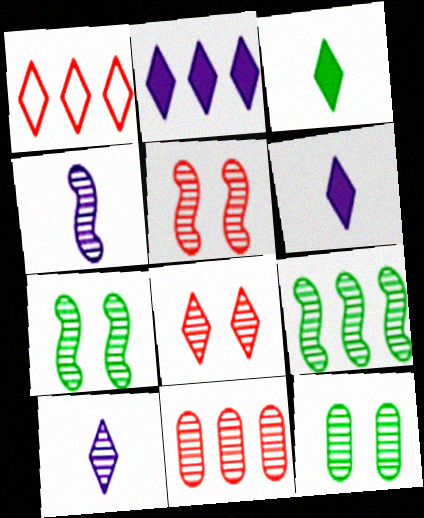[[4, 5, 9], 
[7, 10, 11]]